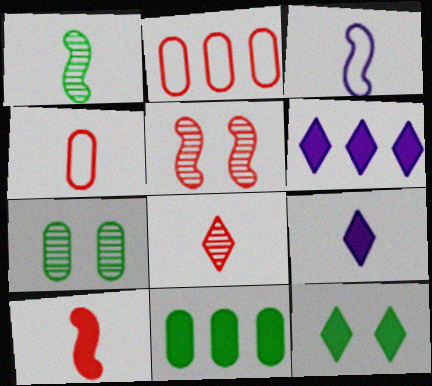[[1, 3, 10], 
[1, 4, 9], 
[4, 8, 10]]